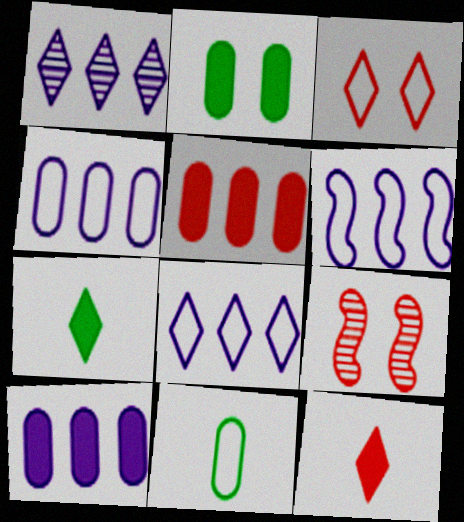[[1, 3, 7], 
[1, 6, 10], 
[3, 6, 11], 
[4, 6, 8], 
[4, 7, 9]]